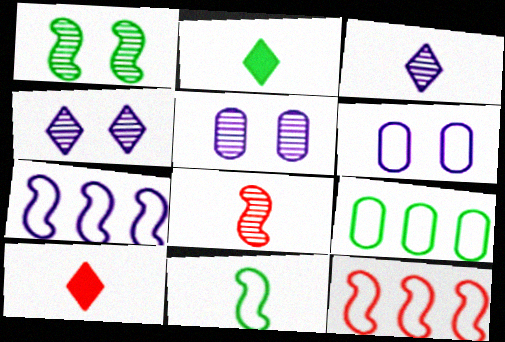[[1, 2, 9], 
[2, 5, 12]]